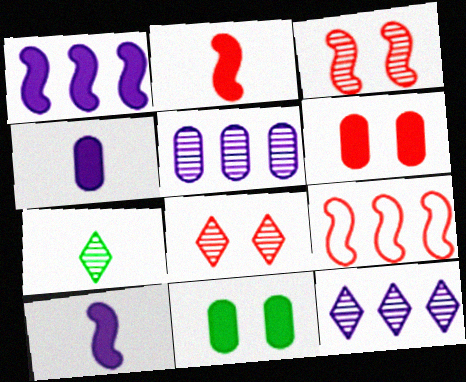[[2, 3, 9], 
[3, 5, 7], 
[7, 8, 12]]